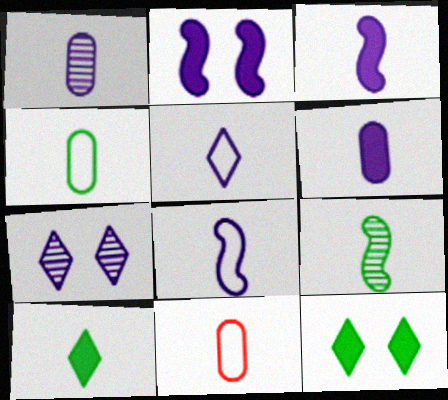[[1, 3, 5], 
[4, 9, 10]]